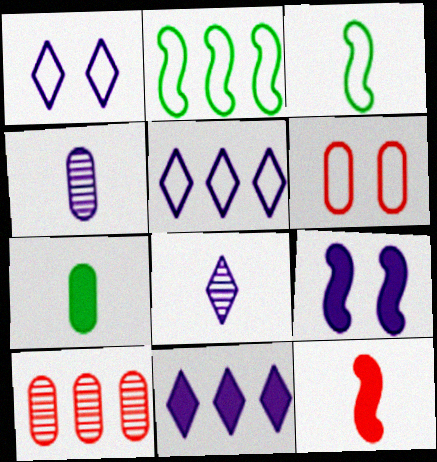[[1, 8, 11], 
[2, 10, 11], 
[3, 5, 6], 
[4, 5, 9]]